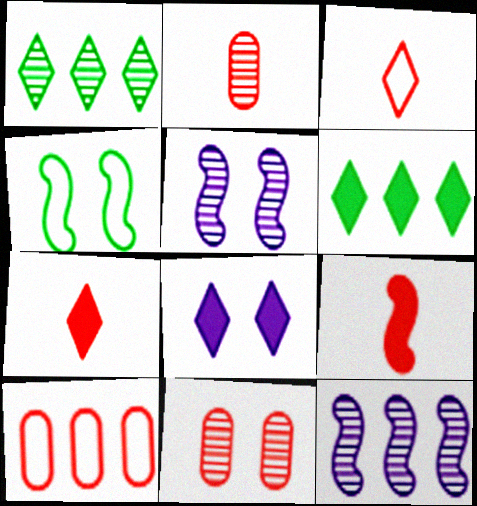[[1, 2, 5], 
[1, 3, 8], 
[2, 3, 9], 
[4, 8, 11], 
[4, 9, 12], 
[6, 7, 8], 
[6, 10, 12]]